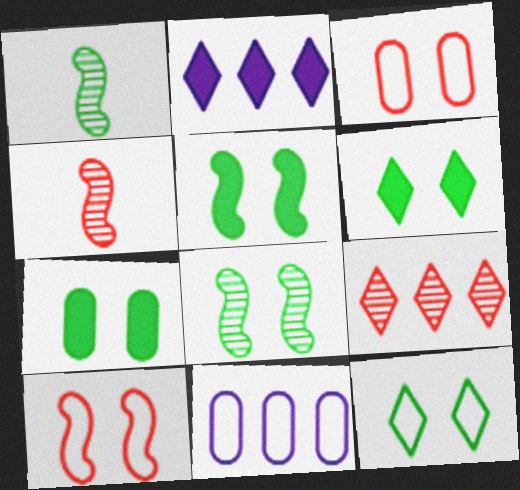[[1, 2, 3], 
[4, 6, 11], 
[5, 6, 7], 
[7, 8, 12]]